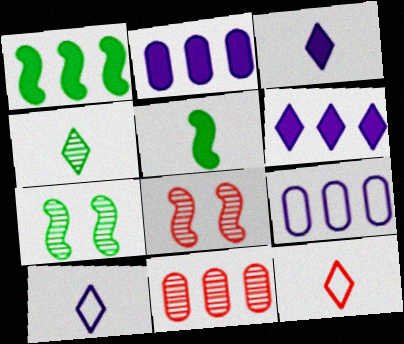[[2, 7, 12], 
[3, 4, 12]]